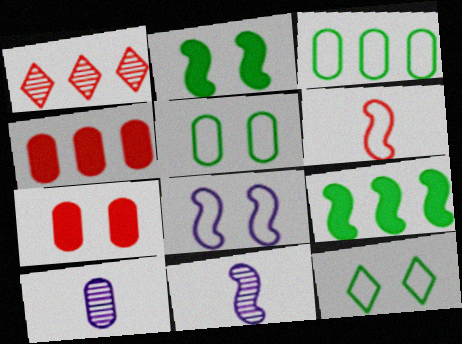[[1, 6, 7], 
[3, 7, 10], 
[4, 5, 10], 
[4, 11, 12]]